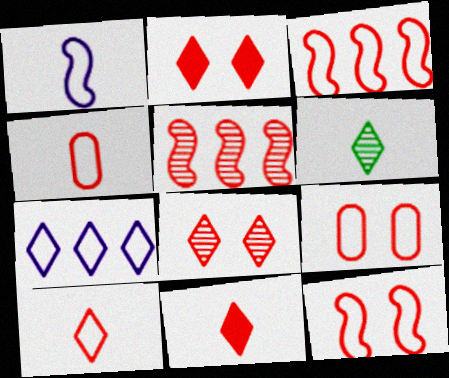[[2, 4, 5], 
[2, 6, 7], 
[3, 9, 10], 
[5, 9, 11]]